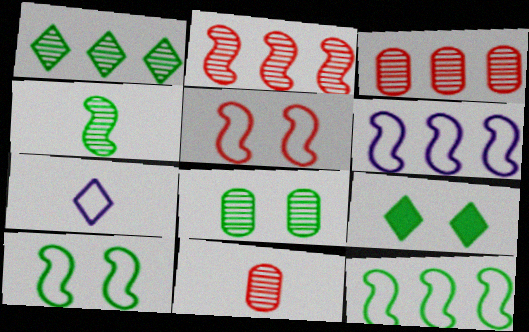[[1, 4, 8], 
[6, 9, 11], 
[8, 9, 10]]